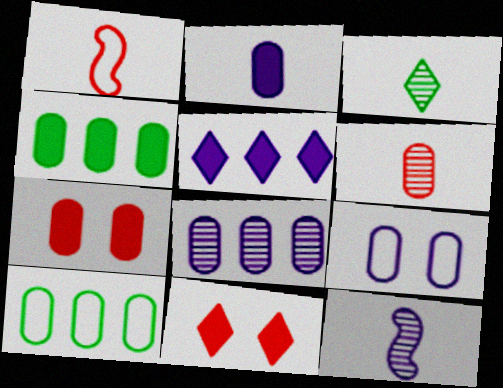[[1, 2, 3], 
[2, 4, 7], 
[2, 8, 9], 
[3, 6, 12], 
[4, 6, 9], 
[5, 9, 12], 
[10, 11, 12]]